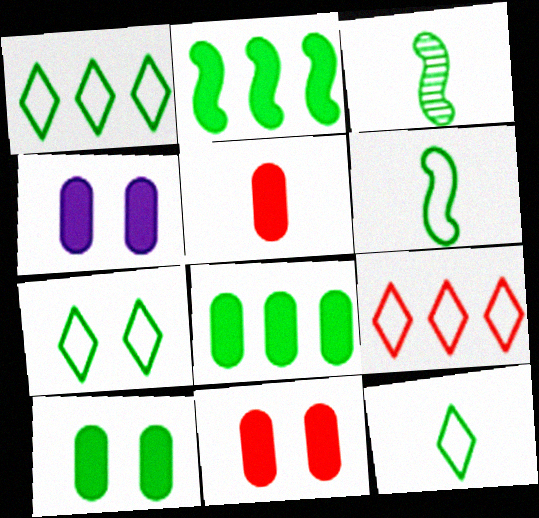[[1, 3, 10], 
[1, 7, 12], 
[3, 4, 9], 
[3, 7, 8], 
[4, 5, 8], 
[4, 10, 11]]